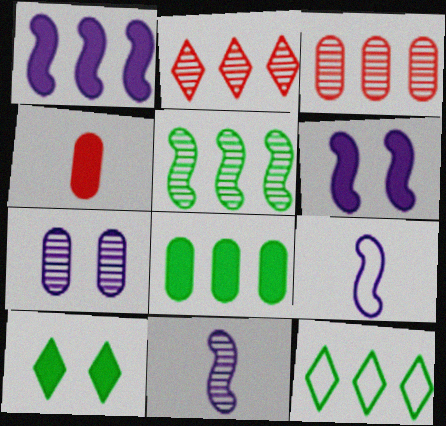[[1, 3, 12], 
[1, 4, 10], 
[3, 9, 10], 
[5, 8, 12]]